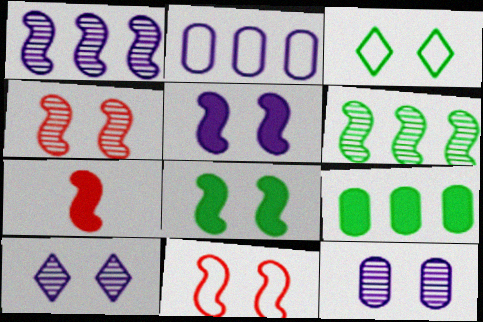[]